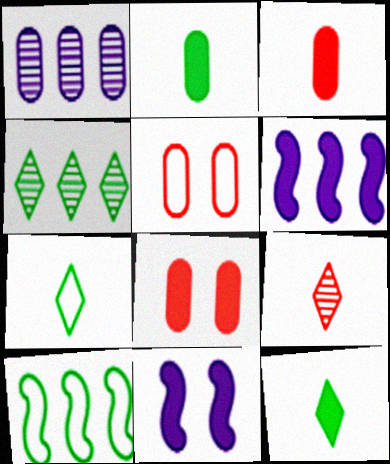[[1, 2, 5], 
[6, 8, 12]]